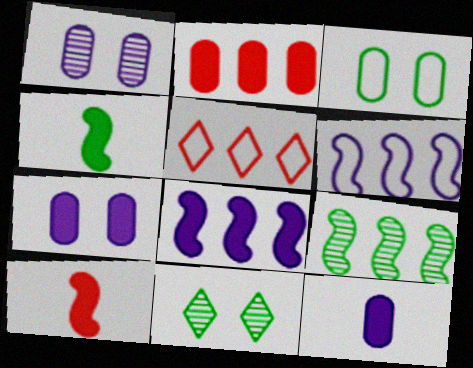[[1, 4, 5]]